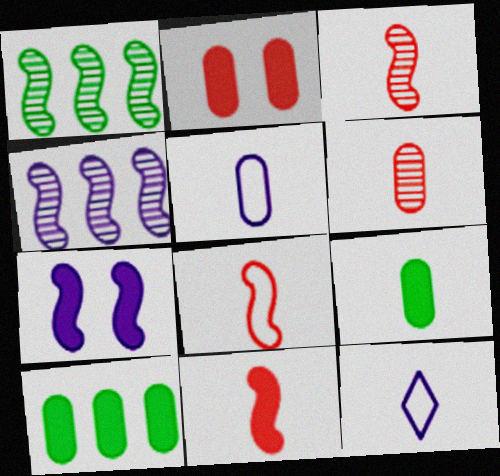[[1, 2, 12], 
[1, 7, 8], 
[3, 8, 11], 
[3, 9, 12], 
[5, 6, 9]]